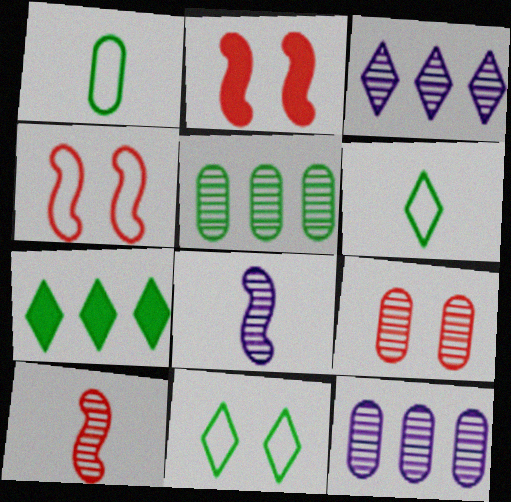[[1, 2, 3], 
[2, 6, 12]]